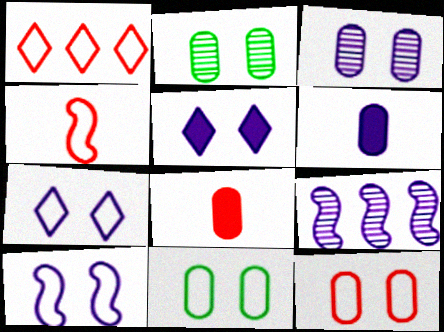[[1, 4, 12], 
[3, 5, 10], 
[6, 7, 9]]